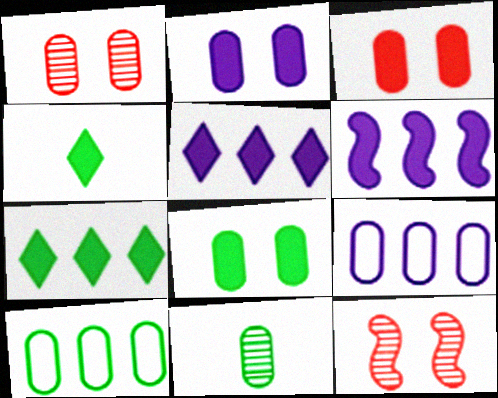[[2, 3, 8], 
[3, 4, 6], 
[3, 9, 11], 
[4, 9, 12], 
[8, 10, 11]]